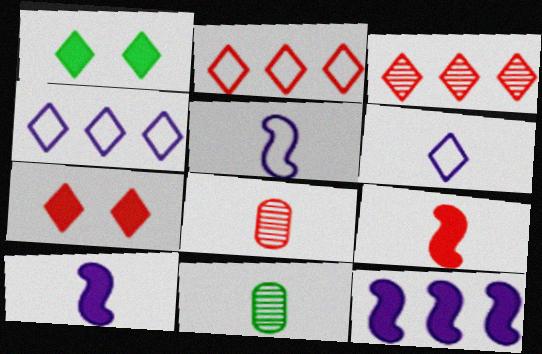[[1, 3, 6], 
[6, 9, 11]]